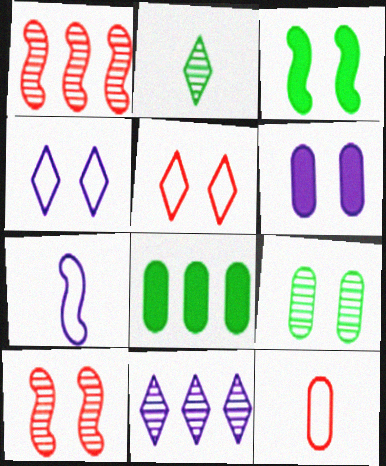[[1, 3, 7], 
[3, 11, 12], 
[6, 7, 11]]